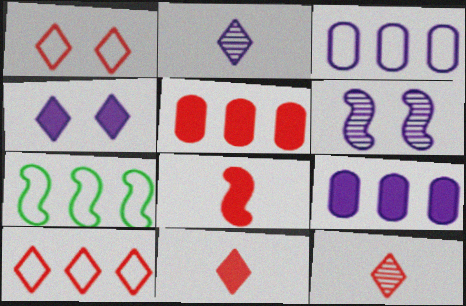[[3, 7, 10], 
[6, 7, 8]]